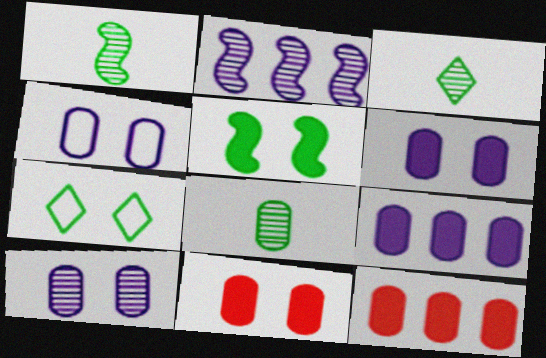[[1, 3, 8], 
[4, 6, 10], 
[4, 8, 12]]